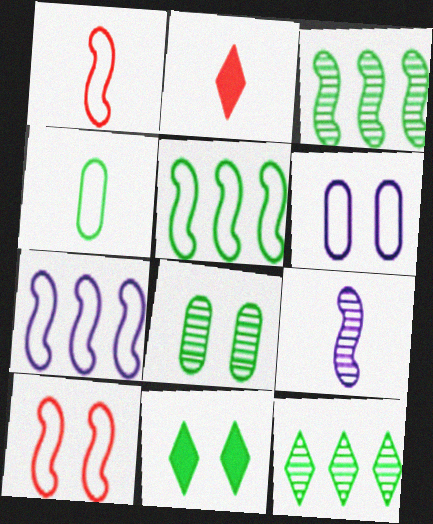[[2, 3, 6], 
[2, 4, 9], 
[2, 7, 8], 
[3, 4, 11]]